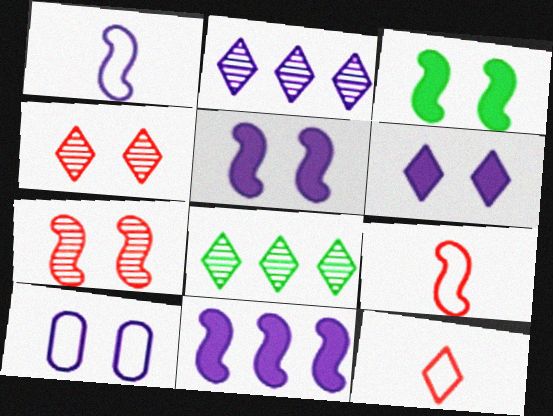[[3, 4, 10], 
[6, 8, 12]]